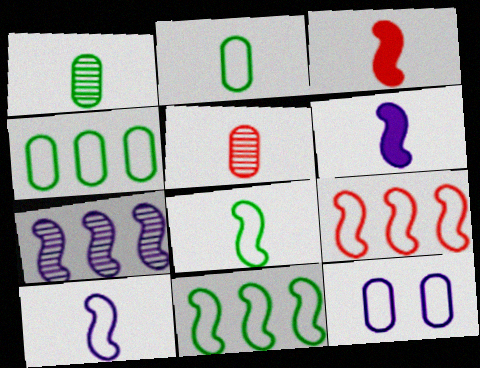[]